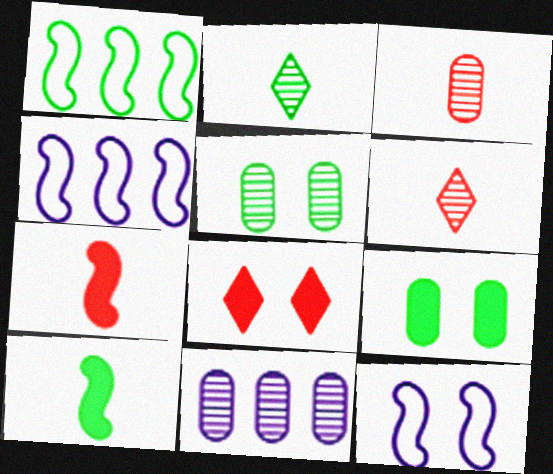[[1, 2, 9], 
[3, 5, 11], 
[4, 6, 9], 
[5, 8, 12]]